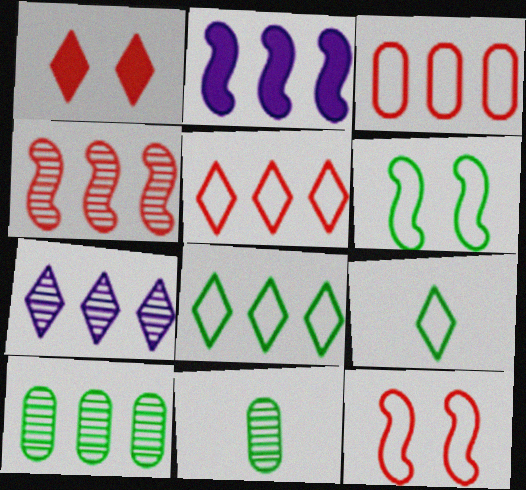[[1, 7, 9], 
[2, 5, 10], 
[4, 7, 10]]